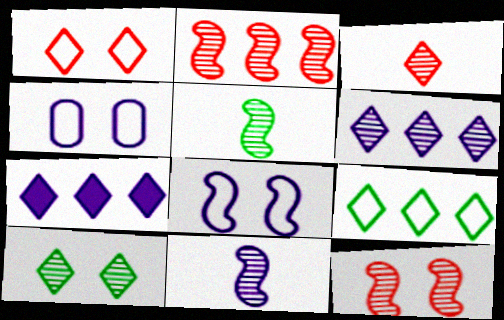[[3, 6, 10], 
[4, 7, 11]]